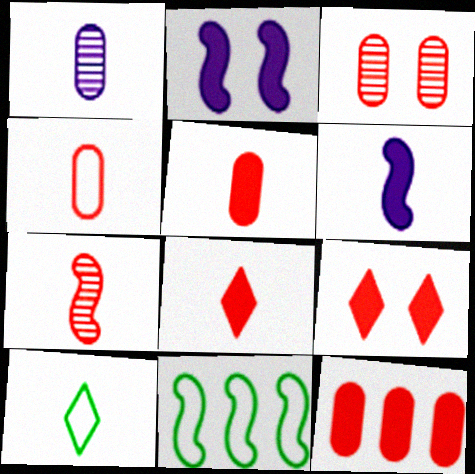[[1, 9, 11], 
[2, 7, 11], 
[3, 4, 12], 
[4, 7, 8]]